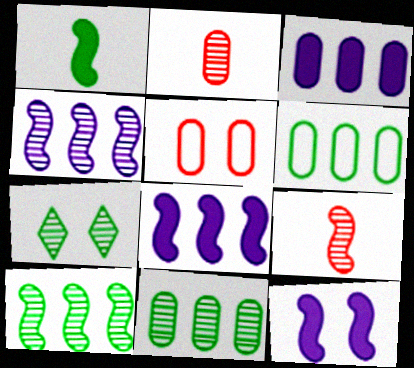[[1, 6, 7], 
[2, 4, 7], 
[5, 7, 12]]